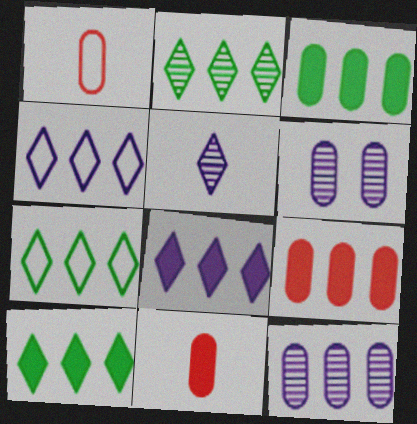[[1, 3, 6], 
[2, 7, 10]]